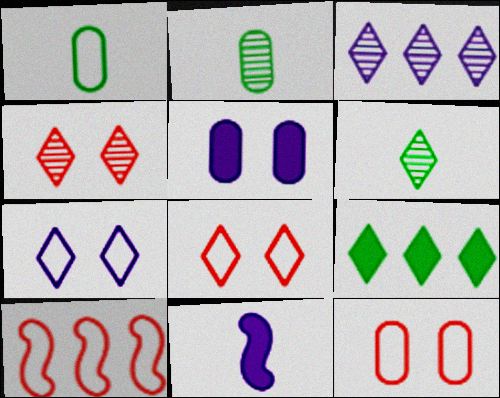[[1, 7, 10], 
[3, 4, 6], 
[5, 6, 10]]